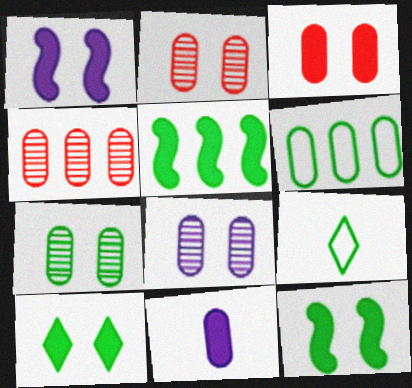[[1, 3, 10], 
[1, 4, 9], 
[2, 6, 11], 
[2, 7, 8], 
[5, 7, 9]]